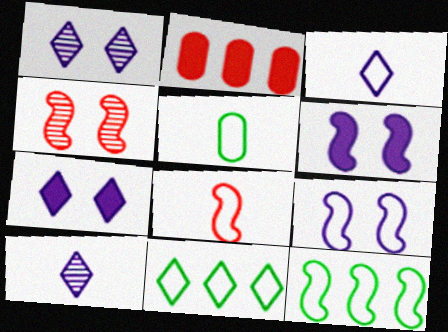[[3, 5, 8], 
[8, 9, 12]]